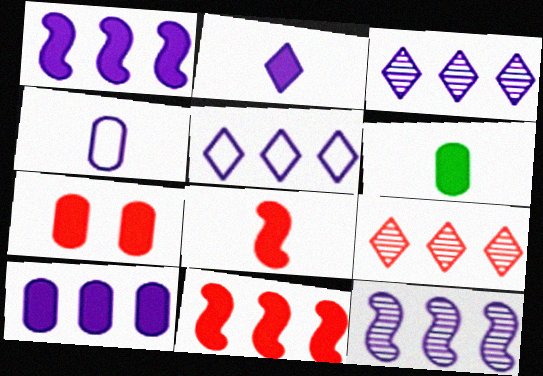[[2, 6, 8], 
[5, 10, 12], 
[6, 7, 10]]